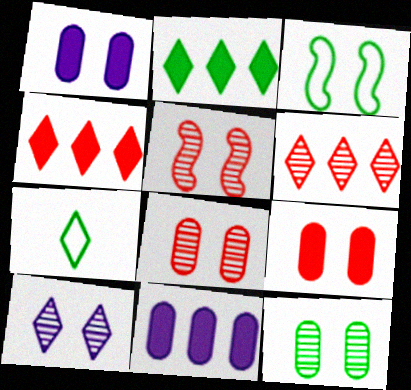[[3, 9, 10], 
[4, 7, 10], 
[5, 7, 11], 
[5, 10, 12]]